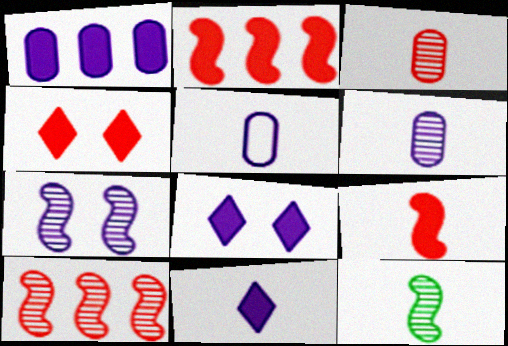[[7, 10, 12]]